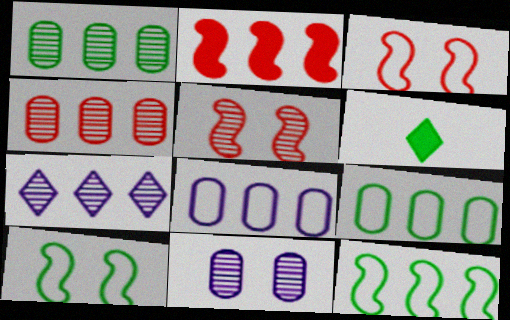[[1, 6, 10], 
[2, 7, 9], 
[5, 6, 8]]